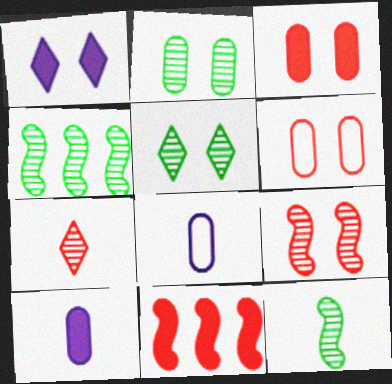[[5, 8, 11], 
[6, 7, 11]]